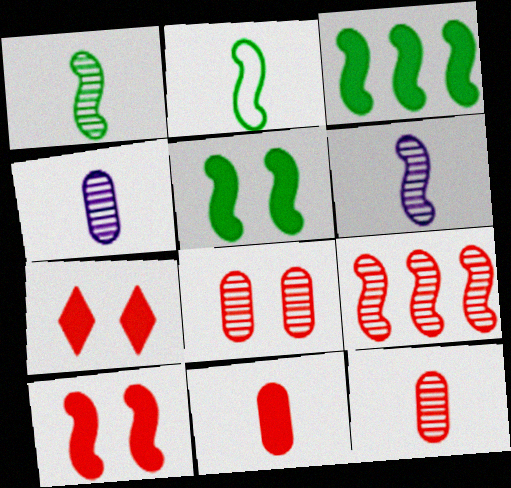[]